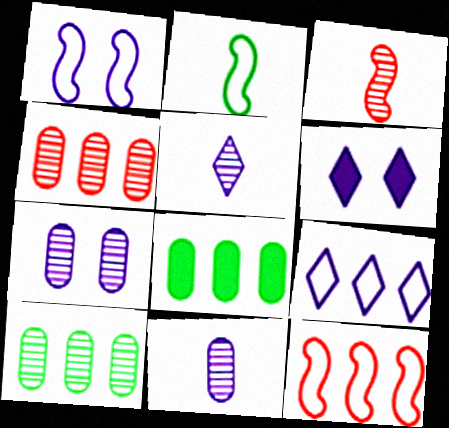[[1, 2, 12], 
[1, 6, 7], 
[2, 4, 6], 
[5, 6, 9]]